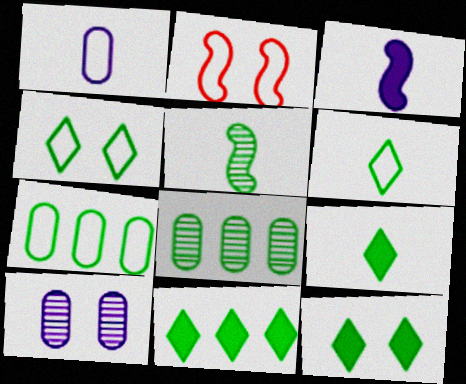[[2, 10, 12], 
[5, 7, 12], 
[9, 11, 12]]